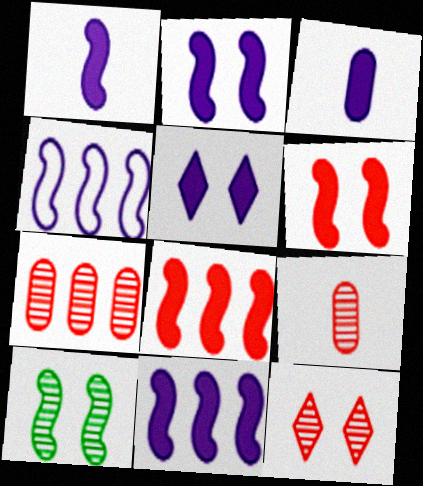[[1, 2, 11], 
[3, 5, 11]]